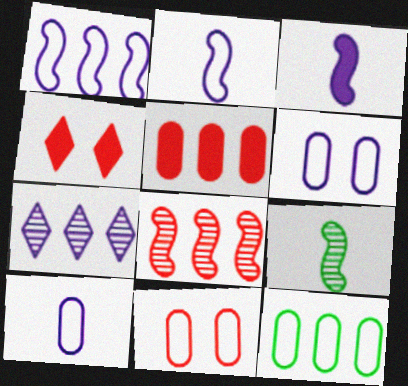[[3, 6, 7], 
[10, 11, 12]]